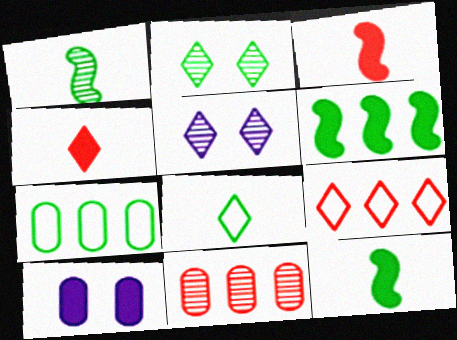[[1, 5, 11], 
[1, 9, 10], 
[2, 7, 12], 
[3, 5, 7], 
[4, 6, 10]]